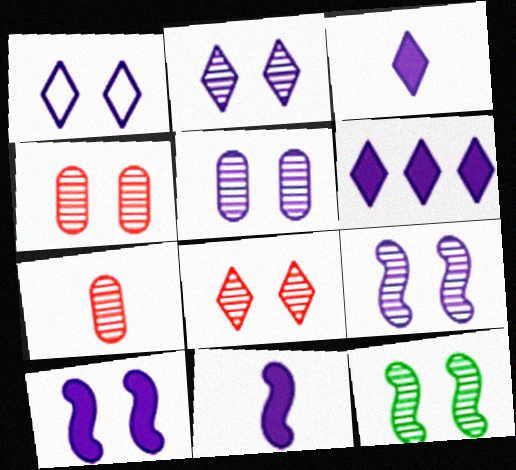[[1, 5, 10], 
[2, 4, 12], 
[2, 5, 9], 
[5, 8, 12]]